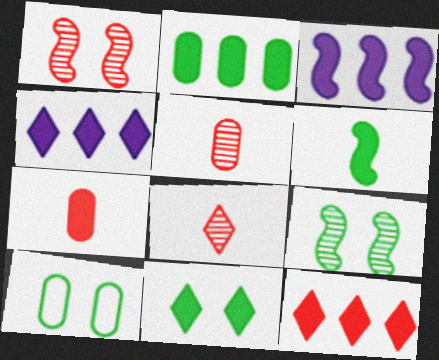[[2, 3, 12], 
[2, 6, 11], 
[3, 7, 11], 
[3, 8, 10], 
[9, 10, 11]]